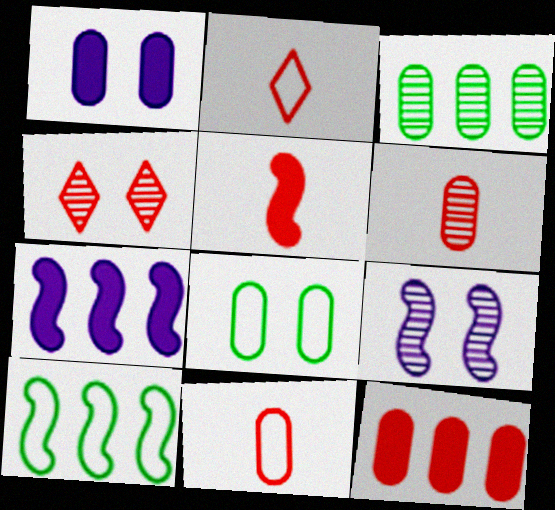[[1, 3, 11], 
[2, 5, 6], 
[5, 9, 10]]